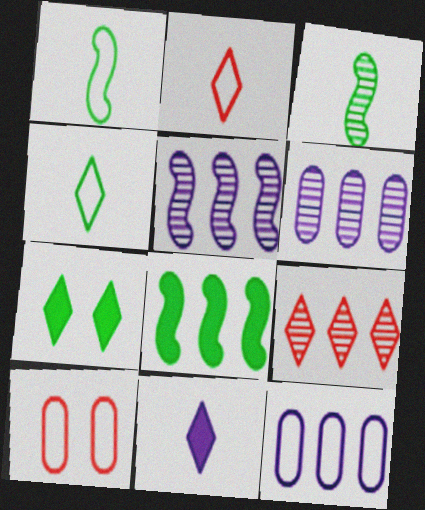[[8, 9, 12]]